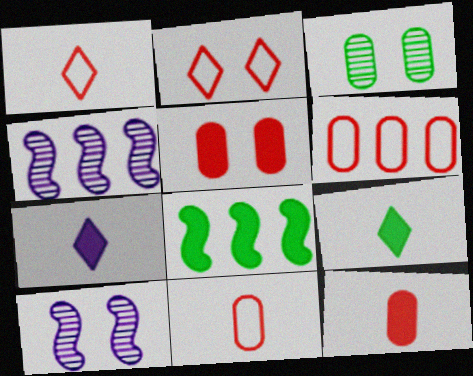[[5, 7, 8], 
[6, 9, 10]]